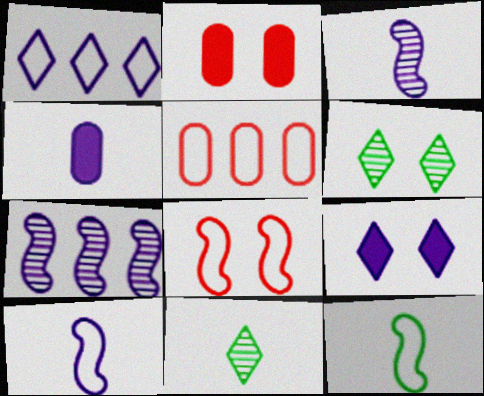[]